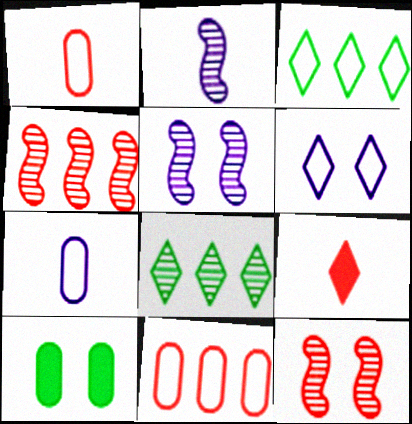[[6, 8, 9], 
[6, 10, 12], 
[9, 11, 12]]